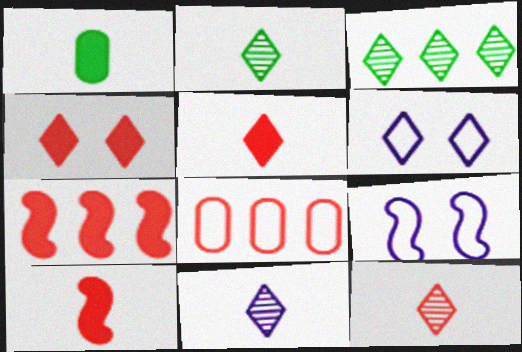[[2, 11, 12], 
[3, 5, 6]]